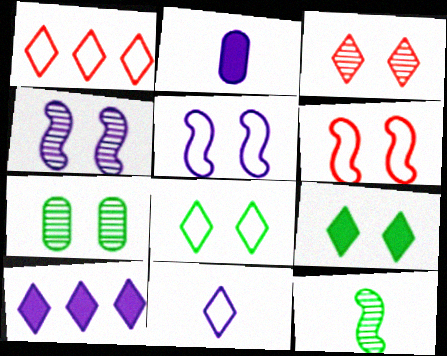[[1, 8, 11], 
[3, 4, 7]]